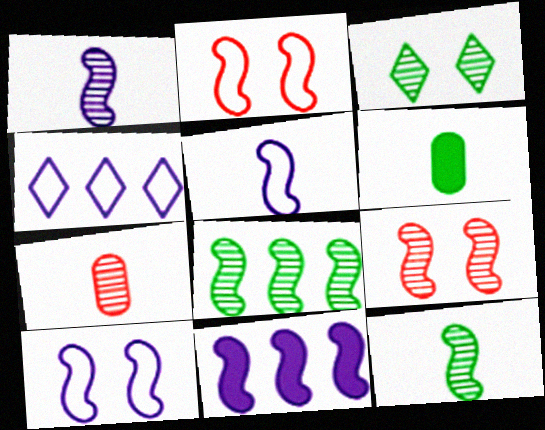[[1, 8, 9], 
[1, 10, 11], 
[2, 11, 12], 
[4, 6, 9]]